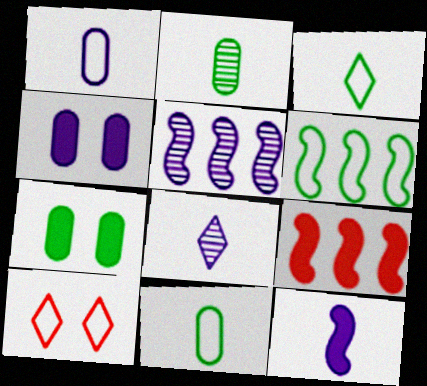[[1, 6, 10], 
[1, 8, 12], 
[5, 6, 9]]